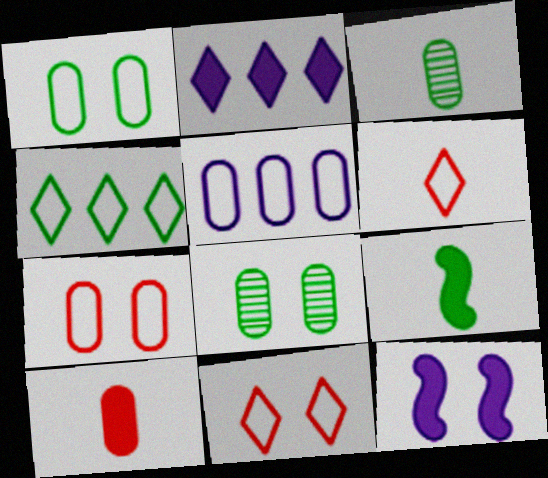[[4, 8, 9], 
[5, 8, 10], 
[8, 11, 12]]